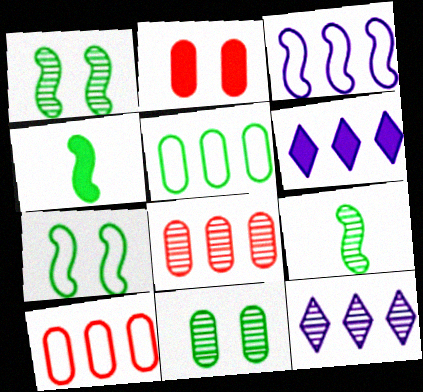[[2, 4, 6]]